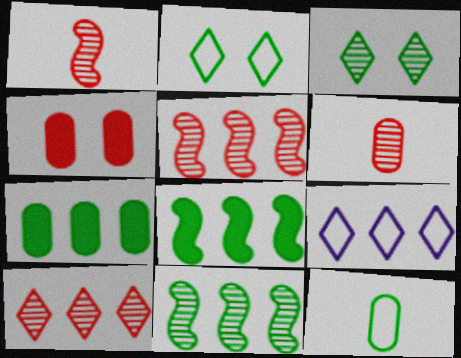[[3, 8, 12], 
[5, 7, 9]]